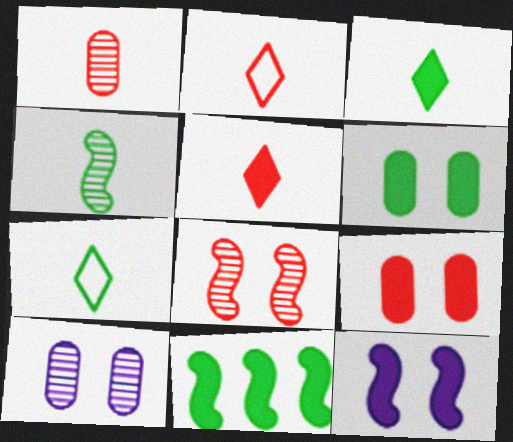[[2, 10, 11], 
[3, 6, 11]]